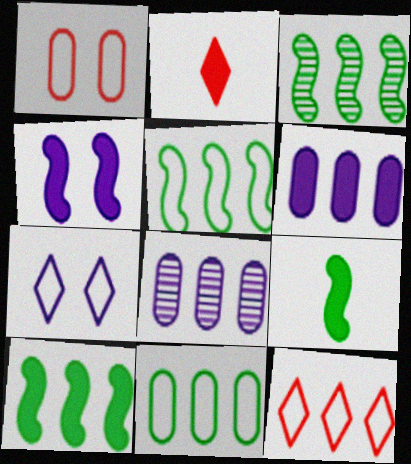[[3, 5, 10], 
[3, 6, 12], 
[8, 10, 12]]